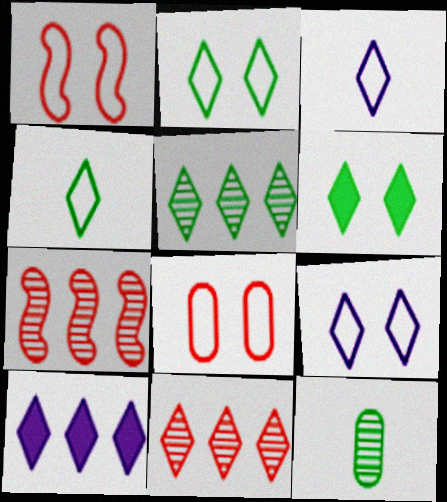[[1, 10, 12], 
[3, 6, 11], 
[4, 5, 6]]